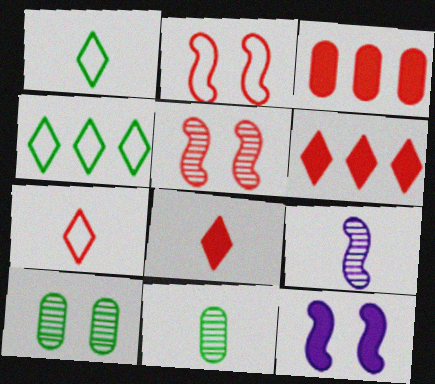[[3, 5, 7]]